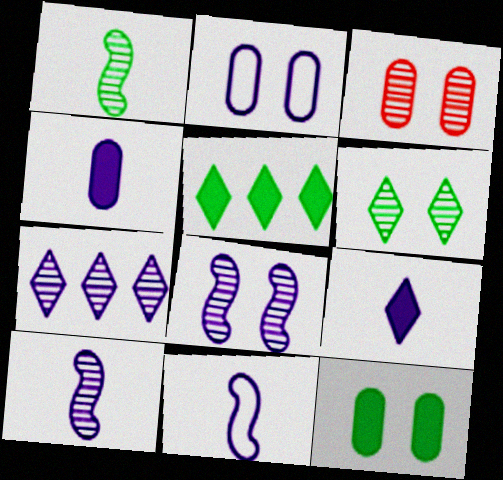[[1, 3, 7], 
[2, 3, 12], 
[3, 5, 11], 
[3, 6, 8]]